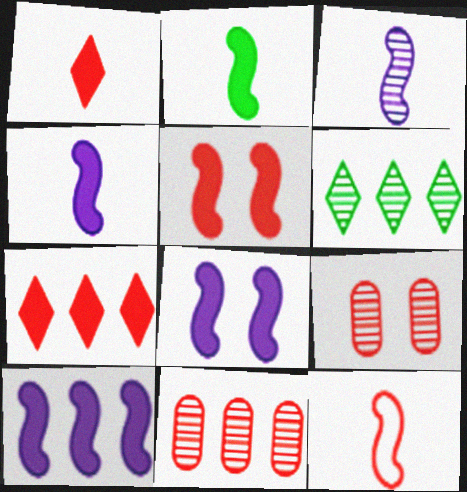[[2, 3, 12], 
[2, 5, 10], 
[3, 6, 9], 
[4, 8, 10], 
[7, 9, 12]]